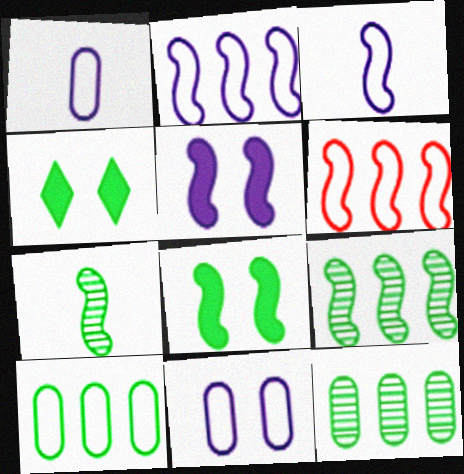[[4, 7, 10], 
[5, 6, 7]]